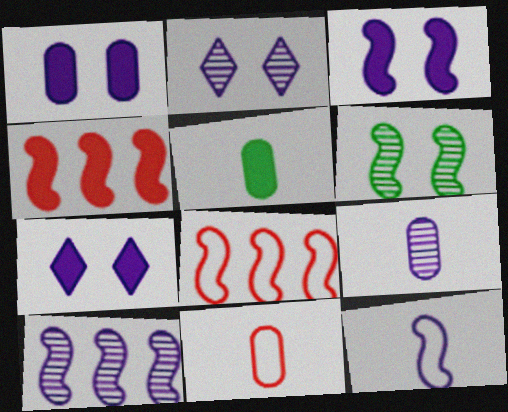[[1, 3, 7], 
[2, 5, 8], 
[2, 9, 10], 
[3, 10, 12], 
[4, 5, 7], 
[4, 6, 12], 
[5, 9, 11]]